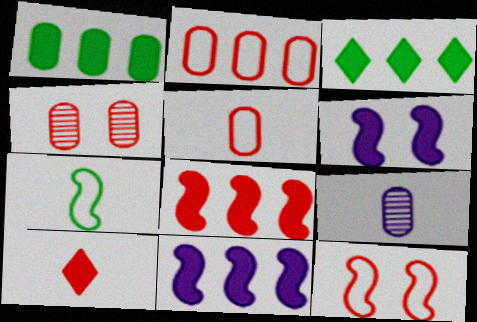[[1, 6, 10], 
[3, 9, 12], 
[7, 9, 10]]